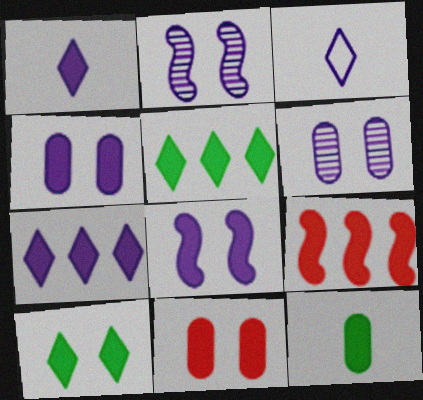[[8, 10, 11]]